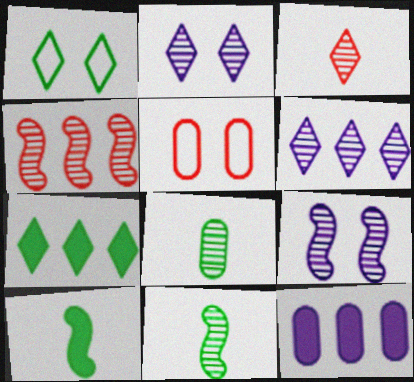[[2, 4, 8], 
[4, 9, 11], 
[5, 6, 10], 
[5, 8, 12]]